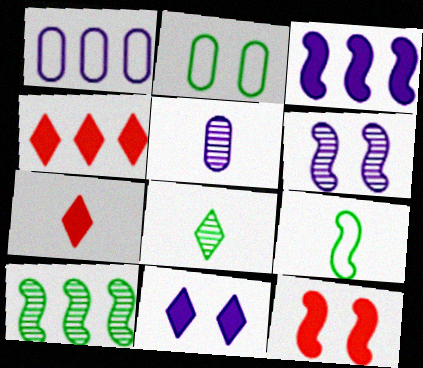[[1, 4, 10], 
[1, 8, 12], 
[5, 7, 9]]